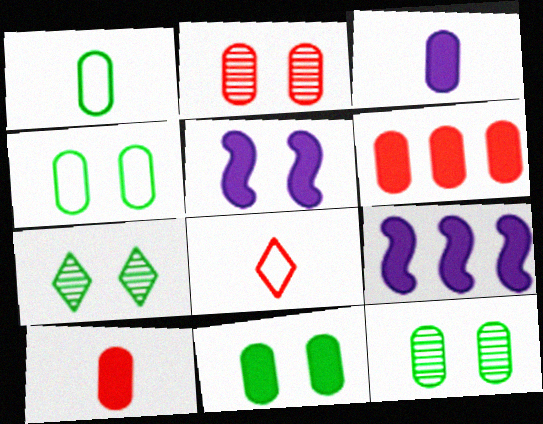[[3, 6, 11], 
[4, 11, 12], 
[8, 9, 12]]